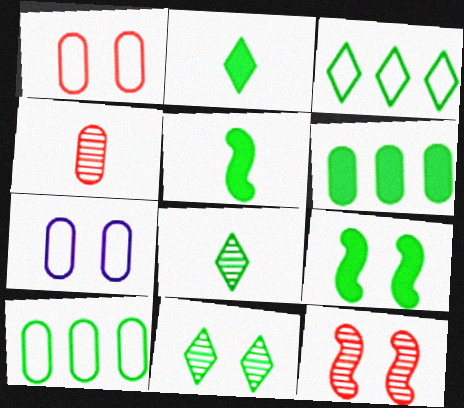[[2, 3, 11], 
[2, 6, 9], 
[4, 6, 7], 
[5, 10, 11], 
[8, 9, 10]]